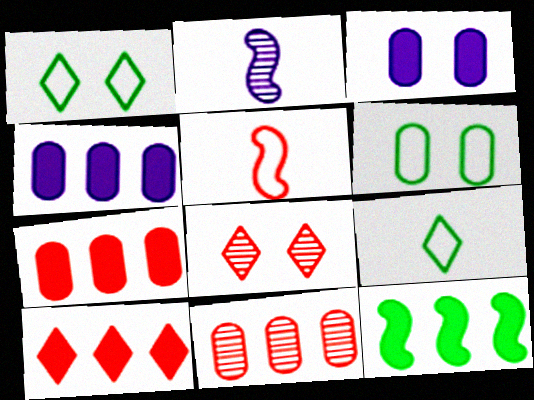[[1, 2, 7], 
[2, 6, 10], 
[4, 10, 12], 
[5, 7, 8]]